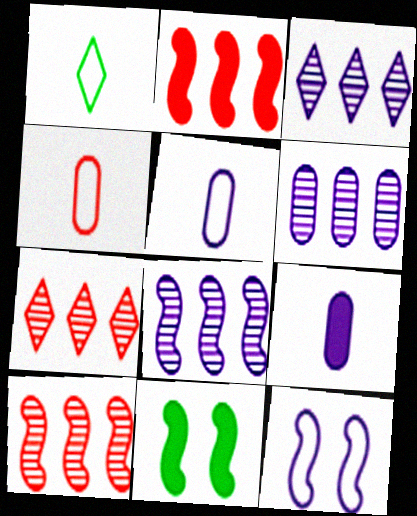[[3, 4, 11], 
[3, 6, 8], 
[3, 9, 12], 
[5, 7, 11]]